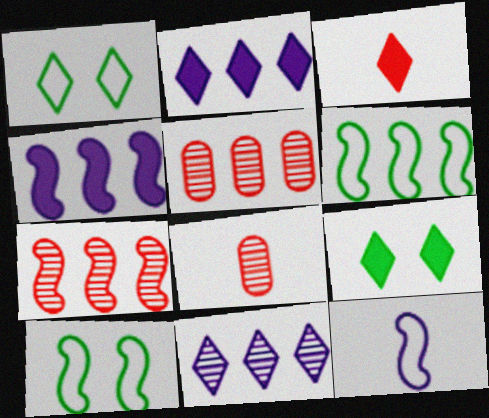[[1, 3, 11], 
[1, 4, 8], 
[2, 3, 9], 
[2, 5, 6], 
[2, 8, 10], 
[4, 6, 7], 
[5, 9, 12]]